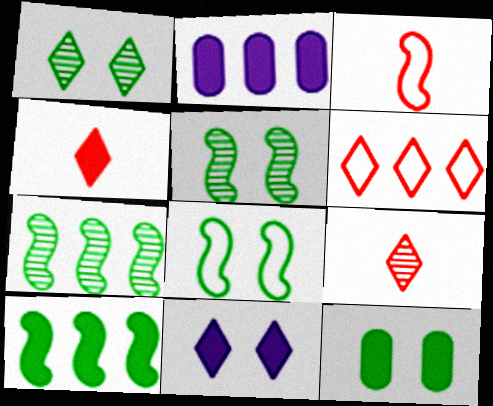[[1, 2, 3], 
[1, 8, 12], 
[2, 6, 7], 
[2, 8, 9]]